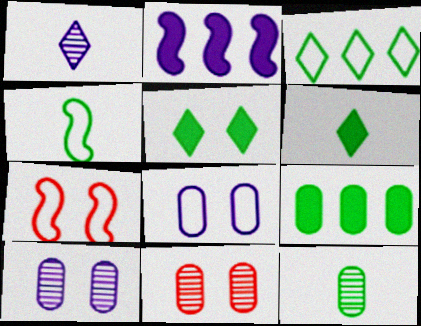[[1, 2, 8], 
[1, 7, 9], 
[4, 6, 12], 
[5, 7, 10]]